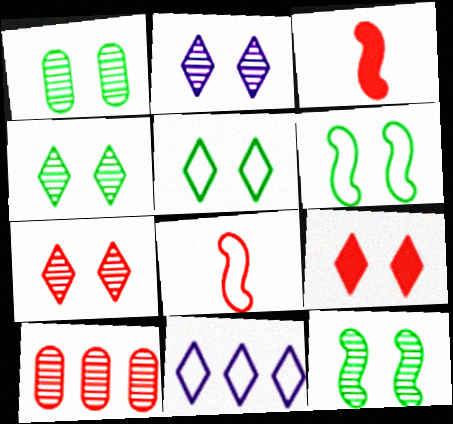[[1, 3, 11], 
[1, 4, 12], 
[2, 4, 7], 
[2, 5, 9], 
[8, 9, 10]]